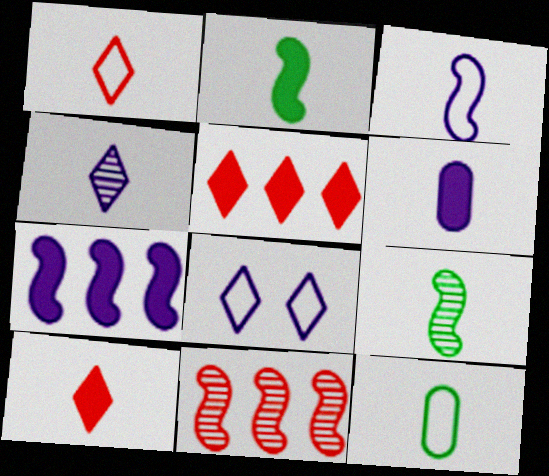[[1, 3, 12], 
[1, 6, 9], 
[2, 6, 10], 
[3, 4, 6]]